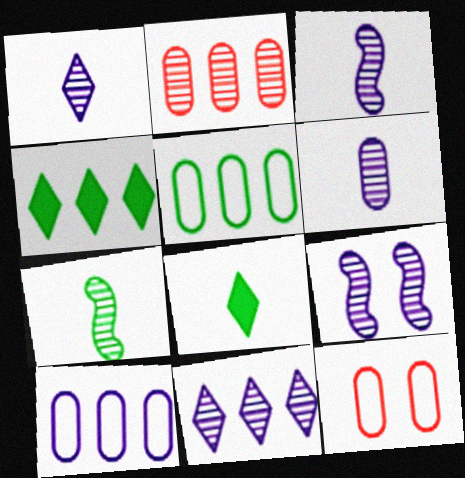[[1, 3, 6], 
[3, 4, 12], 
[6, 9, 11]]